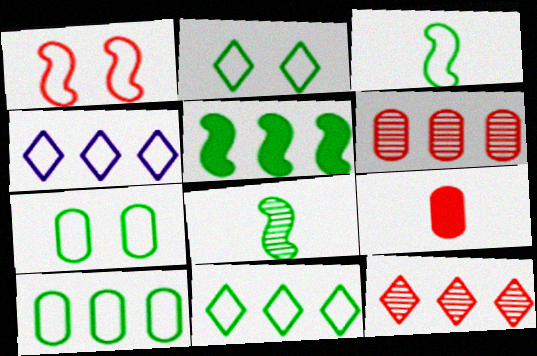[[1, 9, 12], 
[2, 3, 10], 
[3, 7, 11], 
[4, 5, 6]]